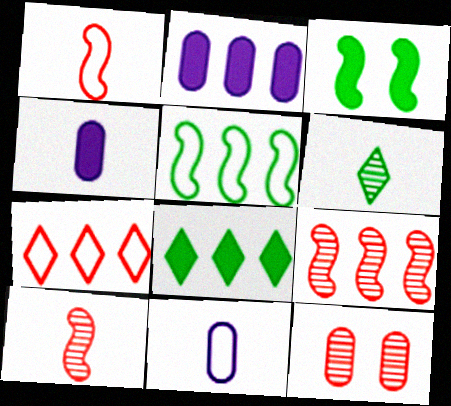[[1, 4, 6]]